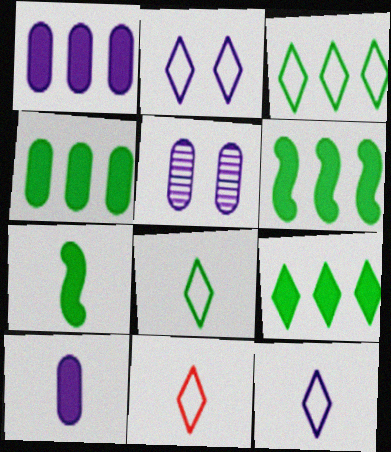[[2, 3, 11], 
[4, 6, 9], 
[5, 6, 11], 
[8, 11, 12]]